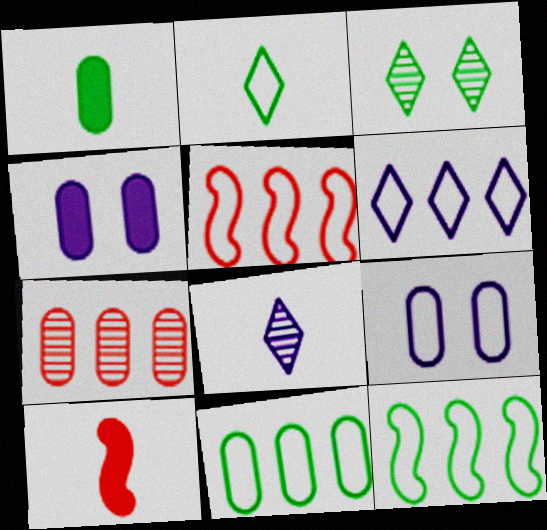[[1, 3, 12], 
[1, 7, 9], 
[2, 5, 9], 
[5, 6, 11]]